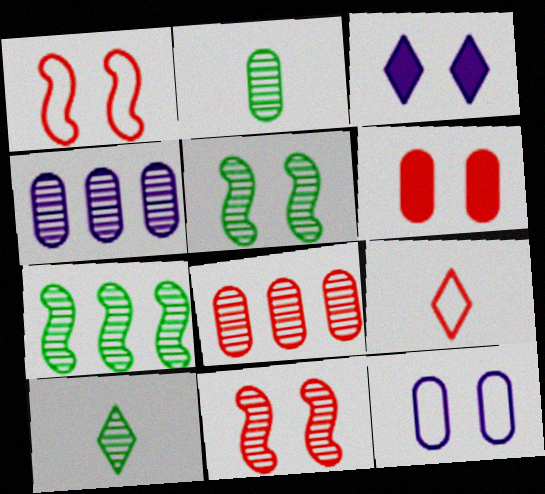[[4, 10, 11]]